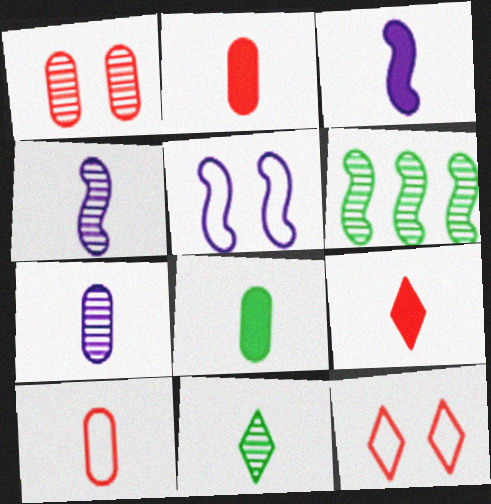[[3, 8, 9], 
[3, 10, 11], 
[7, 8, 10]]